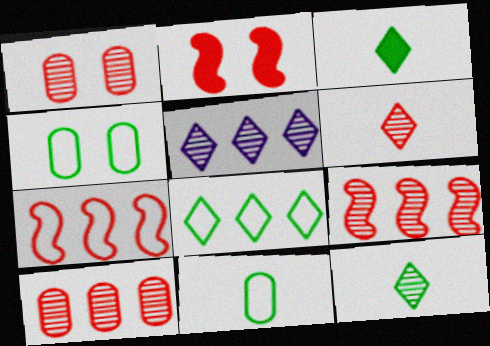[[1, 6, 9], 
[2, 5, 11]]